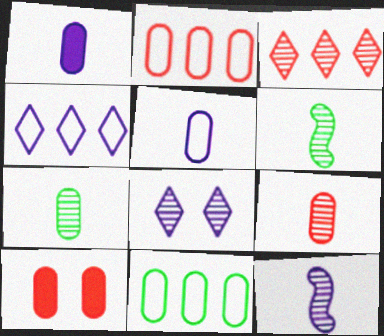[[2, 9, 10], 
[4, 6, 10]]